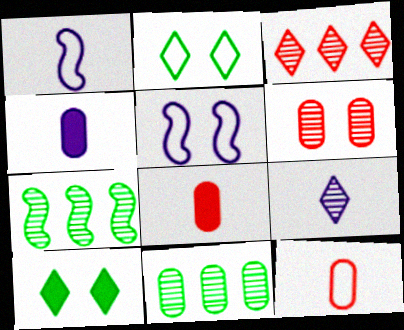[[1, 4, 9], 
[5, 6, 10], 
[6, 7, 9]]